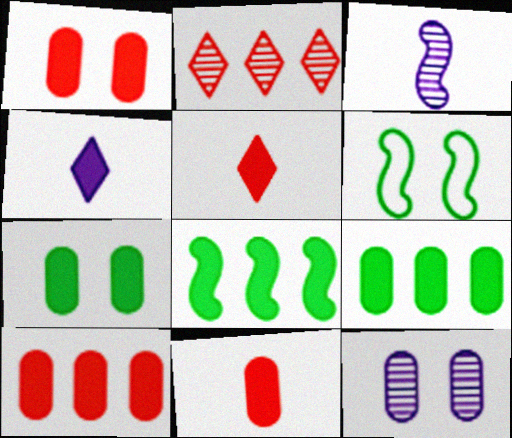[[1, 4, 8], 
[1, 10, 11]]